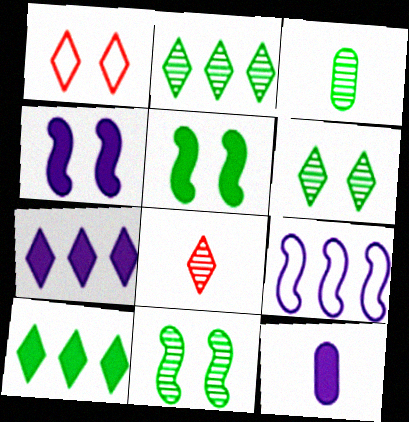[[2, 3, 11], 
[4, 7, 12]]